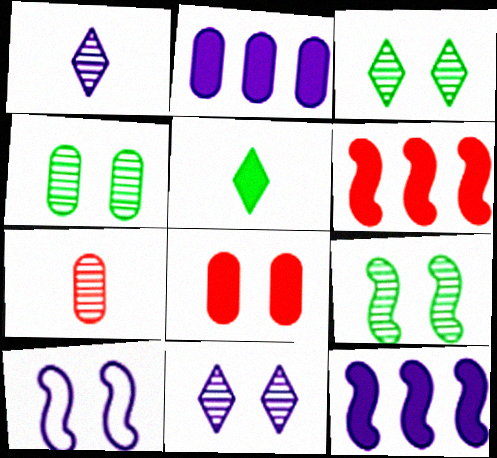[[1, 2, 10], 
[3, 4, 9], 
[3, 8, 10], 
[5, 8, 12]]